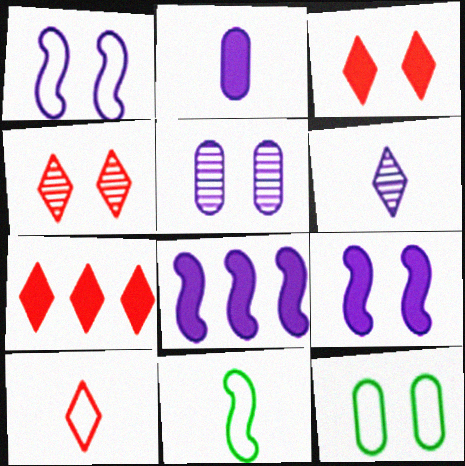[[4, 7, 10], 
[4, 9, 12], 
[5, 7, 11]]